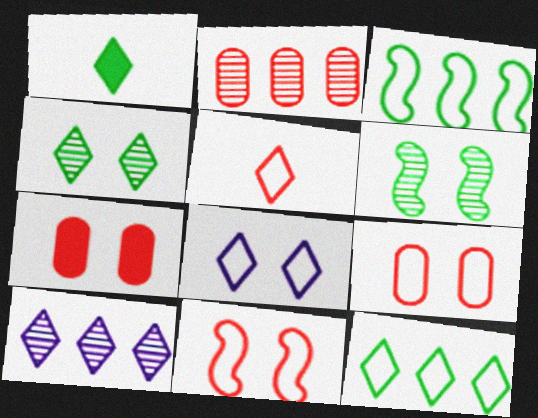[[1, 4, 12], 
[5, 8, 12], 
[6, 7, 8]]